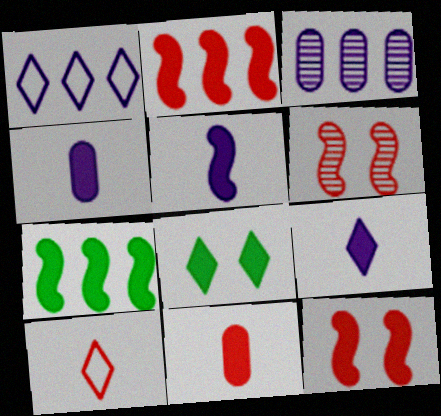[[2, 4, 8], 
[4, 5, 9], 
[5, 7, 12]]